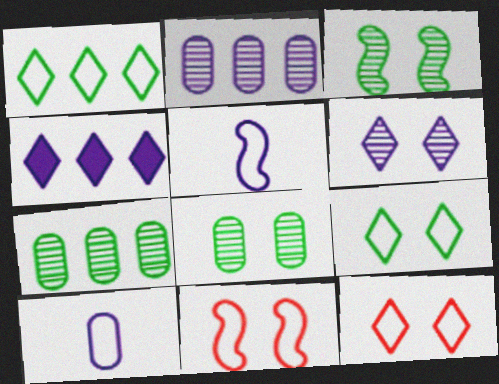[[1, 10, 11]]